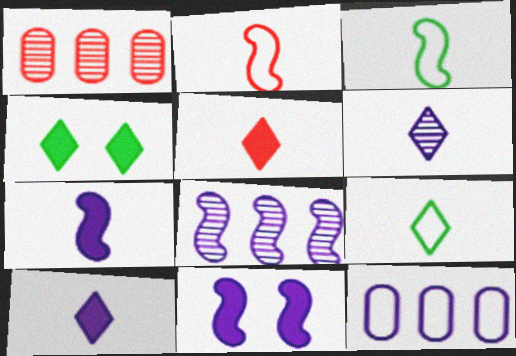[[1, 9, 11], 
[5, 6, 9], 
[6, 11, 12]]